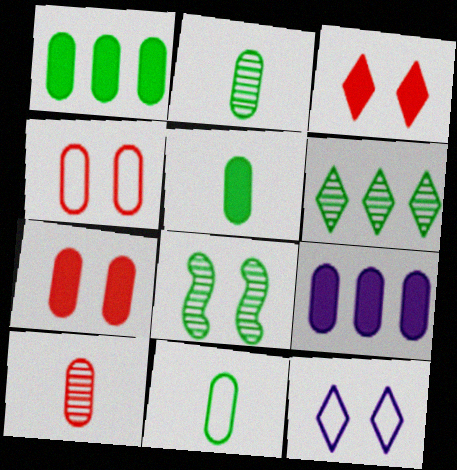[[2, 4, 9], 
[2, 5, 11], 
[2, 6, 8], 
[5, 7, 9], 
[7, 8, 12]]